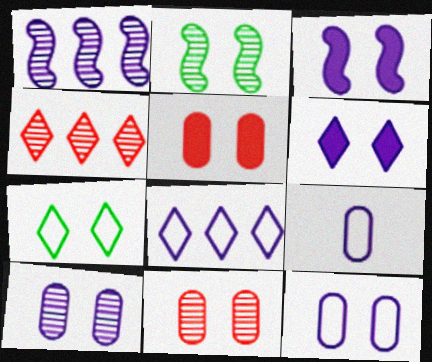[[1, 6, 9], 
[3, 7, 11]]